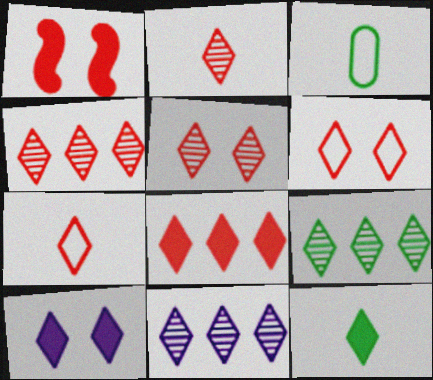[[1, 3, 11], 
[2, 4, 5], 
[2, 6, 8], 
[4, 9, 11], 
[5, 7, 8], 
[6, 11, 12], 
[7, 9, 10], 
[8, 10, 12]]